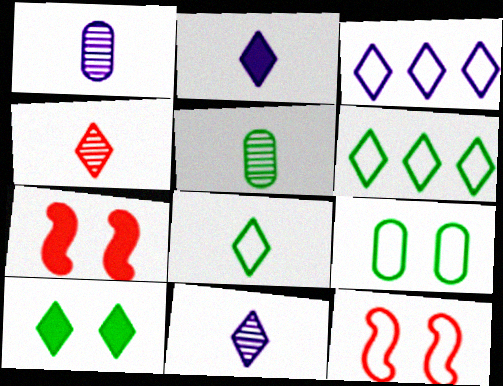[[1, 6, 7], 
[2, 4, 8], 
[3, 4, 10], 
[3, 5, 7]]